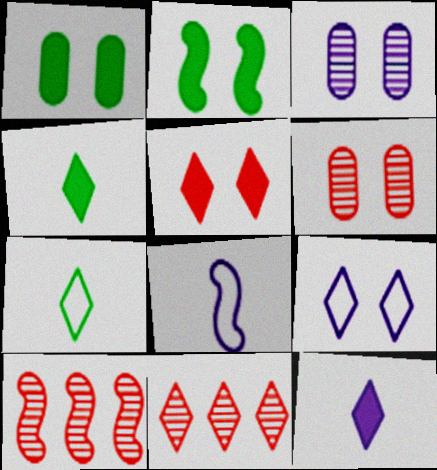[[1, 8, 11], 
[2, 6, 9], 
[2, 8, 10], 
[4, 9, 11]]